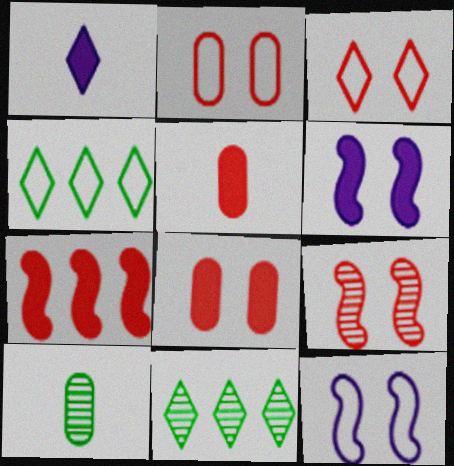[[1, 3, 11], 
[3, 8, 9], 
[5, 11, 12]]